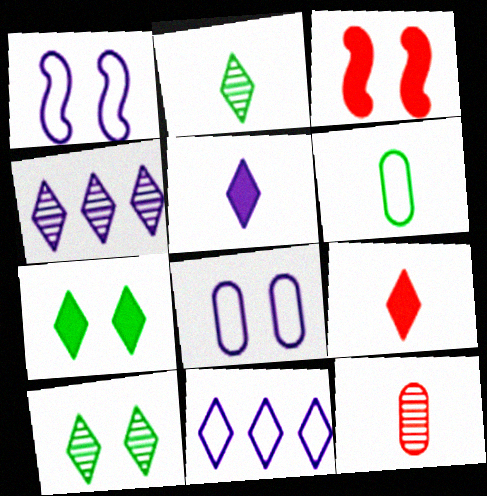[[3, 4, 6], 
[3, 8, 10], 
[9, 10, 11]]